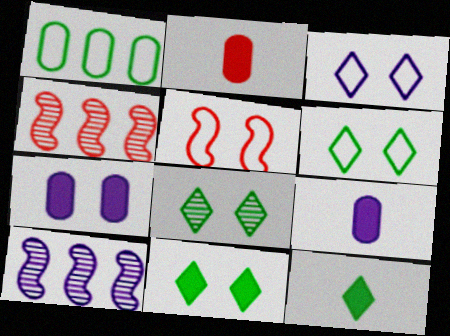[[2, 6, 10], 
[3, 9, 10], 
[4, 6, 9], 
[5, 7, 8], 
[6, 8, 11]]